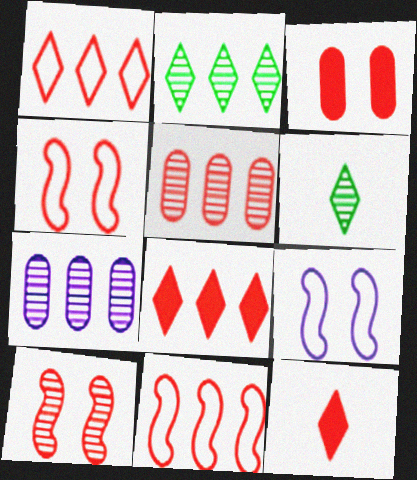[[4, 5, 12], 
[5, 8, 11], 
[6, 7, 10]]